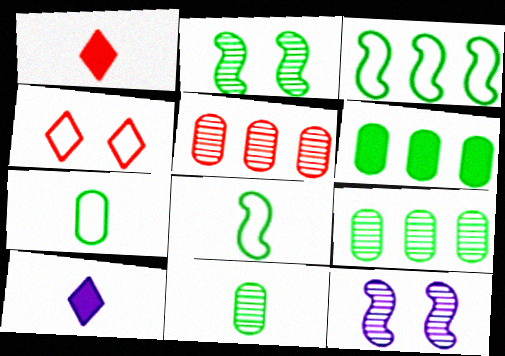[]